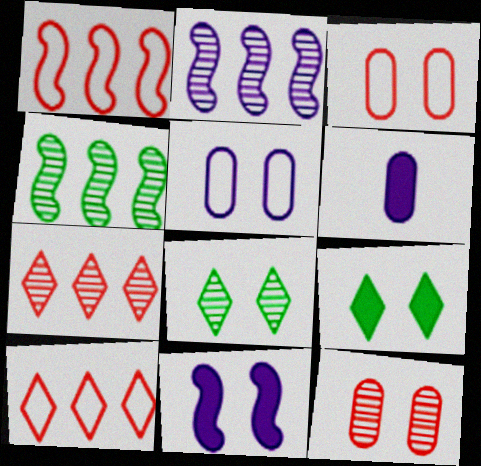[[1, 6, 8], 
[3, 8, 11]]